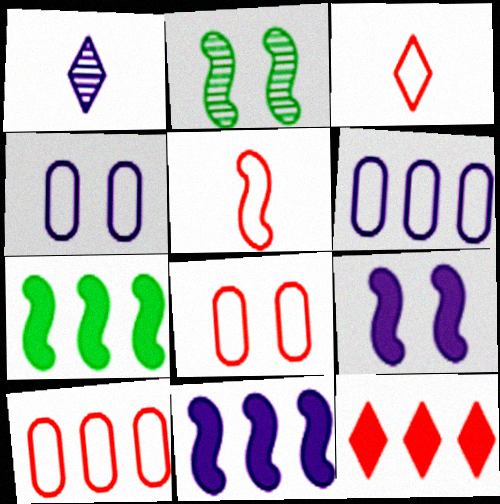[[1, 4, 11], 
[1, 6, 9], 
[1, 7, 8], 
[2, 5, 11]]